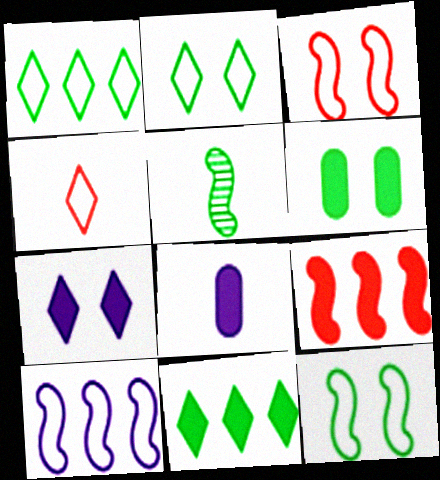[[1, 5, 6], 
[4, 5, 8]]